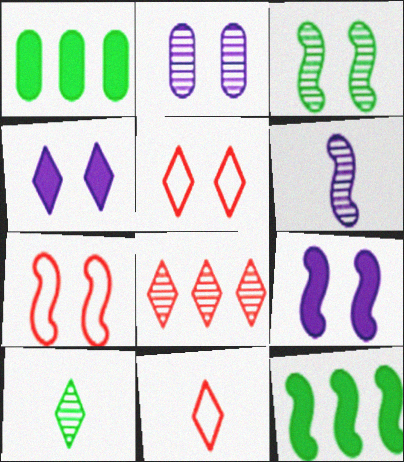[[1, 5, 6], 
[2, 11, 12], 
[3, 7, 9], 
[6, 7, 12]]